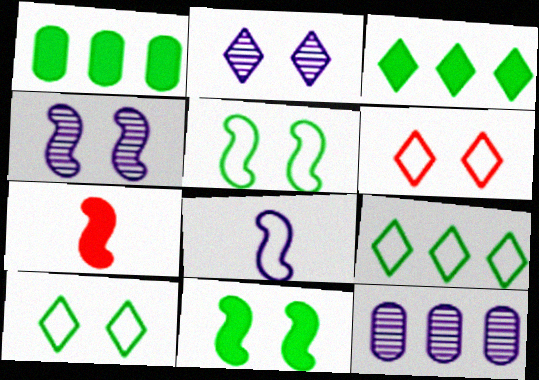[[7, 10, 12]]